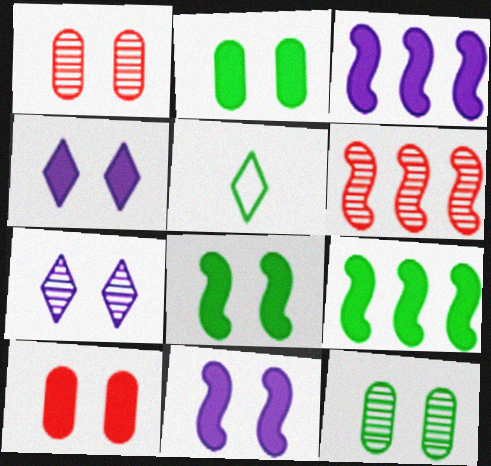[[1, 3, 5], 
[4, 8, 10], 
[5, 9, 12]]